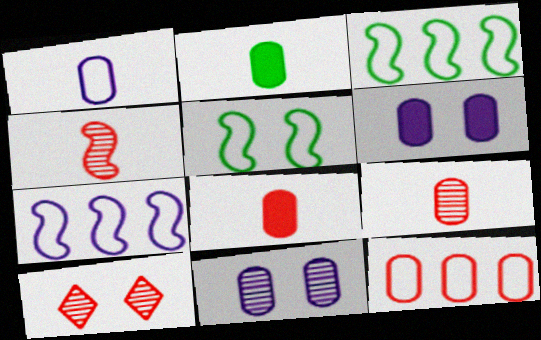[[1, 2, 9], 
[2, 7, 10], 
[2, 11, 12], 
[5, 6, 10]]